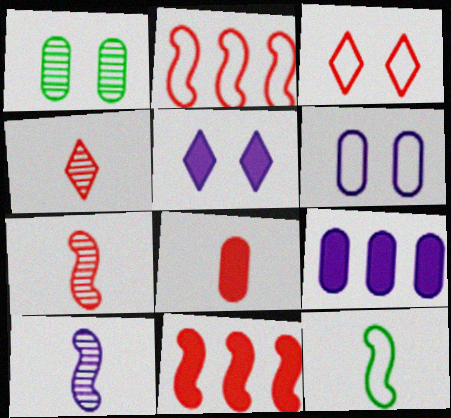[]